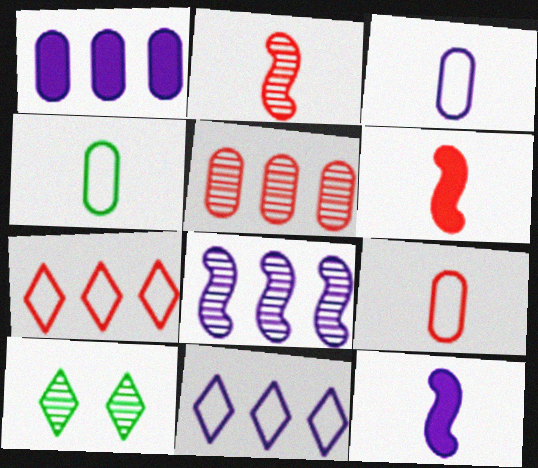[[1, 8, 11], 
[3, 4, 9]]